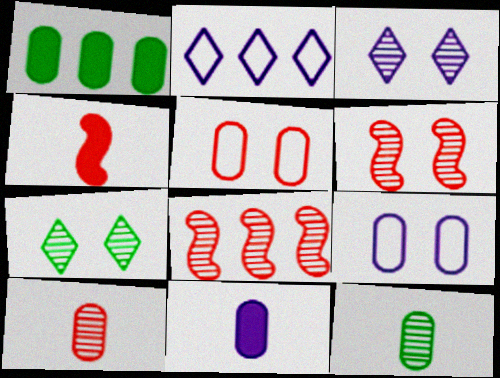[[1, 2, 8], 
[1, 9, 10], 
[3, 8, 12]]